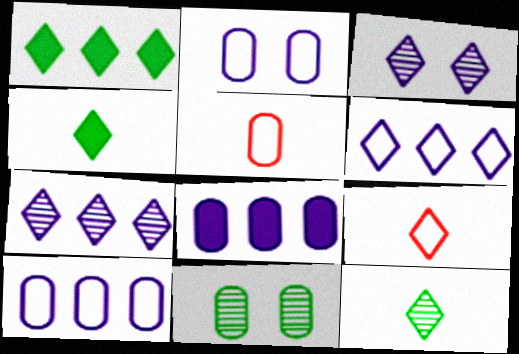[[1, 3, 9], 
[5, 8, 11]]